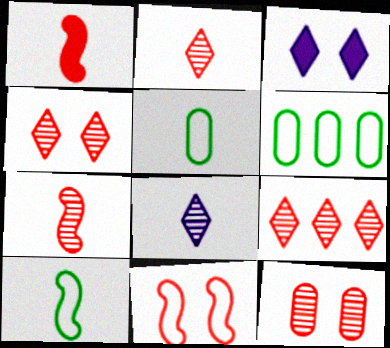[[1, 5, 8], 
[2, 4, 9], 
[3, 6, 7], 
[7, 9, 12]]